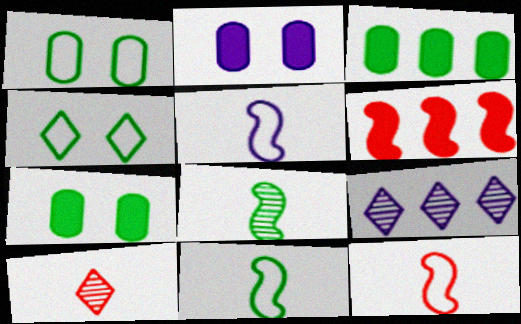[[2, 5, 9], 
[3, 4, 8], 
[5, 11, 12], 
[7, 9, 12]]